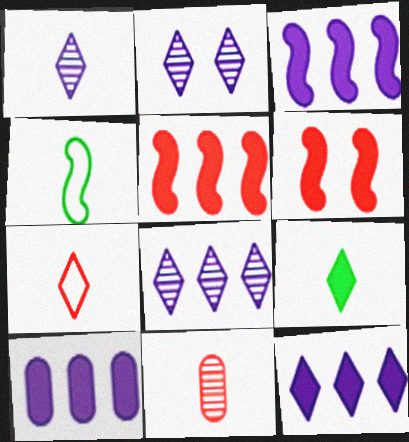[[1, 2, 8], 
[1, 7, 9], 
[3, 10, 12], 
[6, 9, 10]]